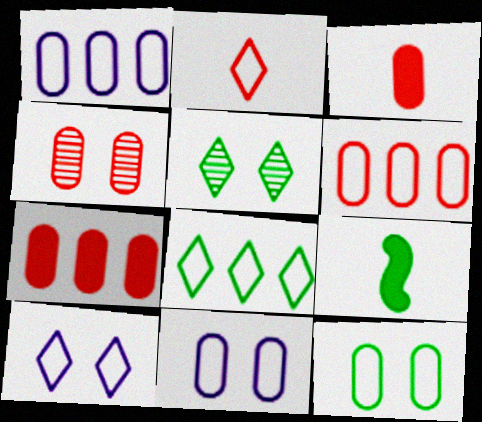[[2, 8, 10], 
[3, 4, 6]]